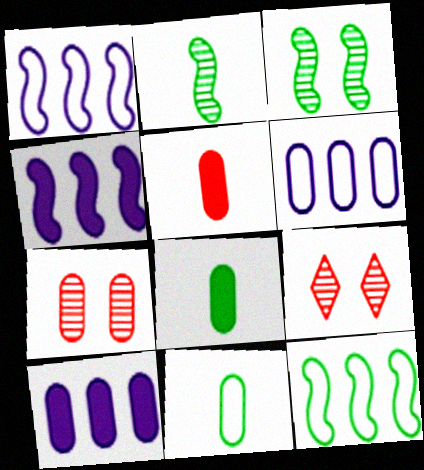[[1, 8, 9], 
[4, 9, 11], 
[6, 7, 8], 
[7, 10, 11]]